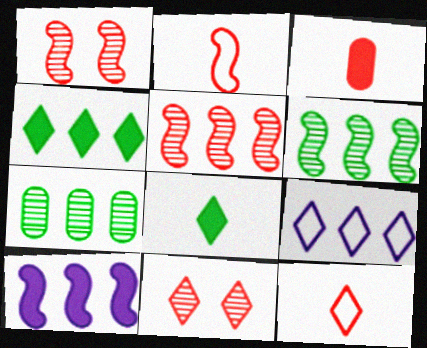[[8, 9, 11]]